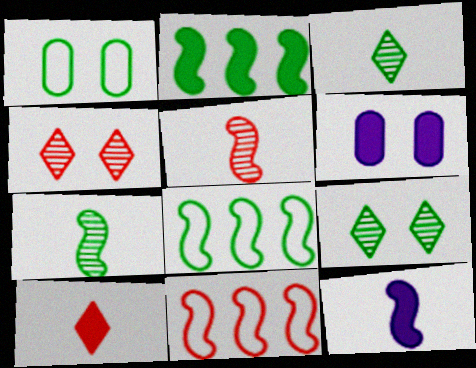[[1, 2, 3], 
[2, 6, 10], 
[3, 6, 11]]